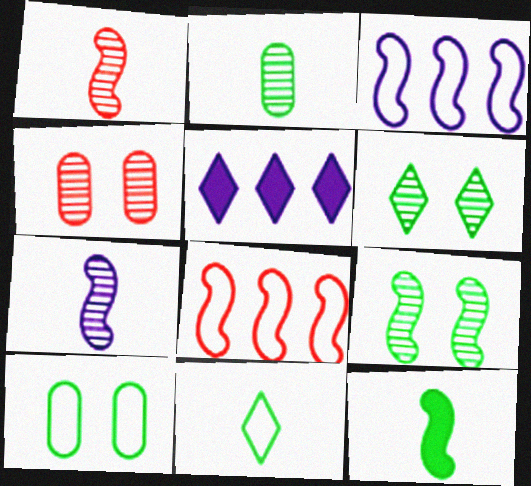[[1, 5, 10], 
[2, 11, 12]]